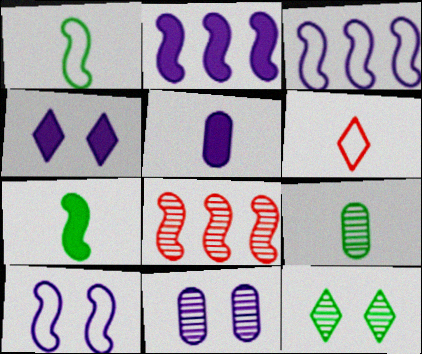[[2, 4, 5], 
[4, 10, 11], 
[7, 8, 10]]